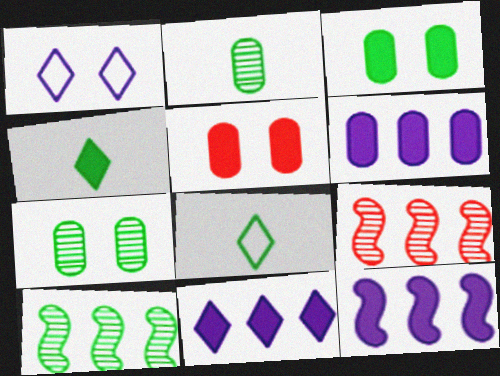[[3, 8, 10], 
[4, 5, 12], 
[6, 11, 12]]